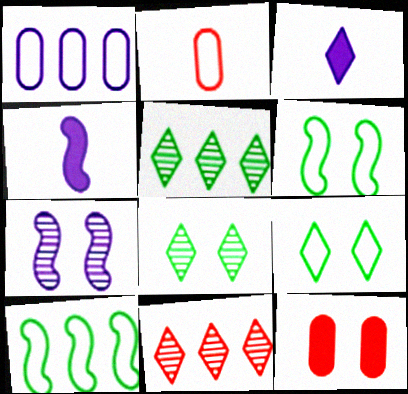[[1, 3, 7], 
[3, 9, 11], 
[7, 9, 12]]